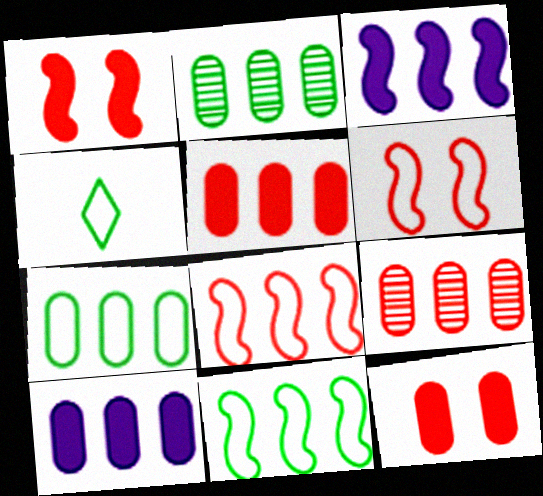[[7, 9, 10]]